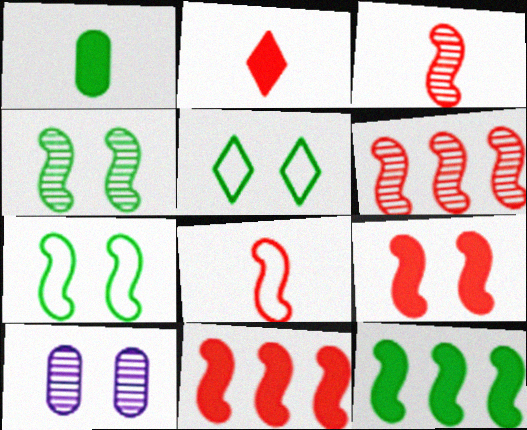[[5, 9, 10], 
[6, 8, 9]]